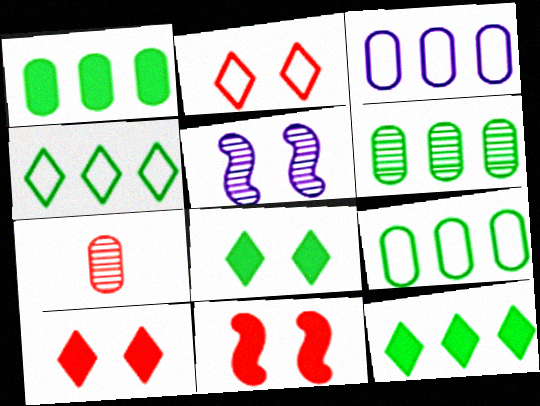[[1, 6, 9]]